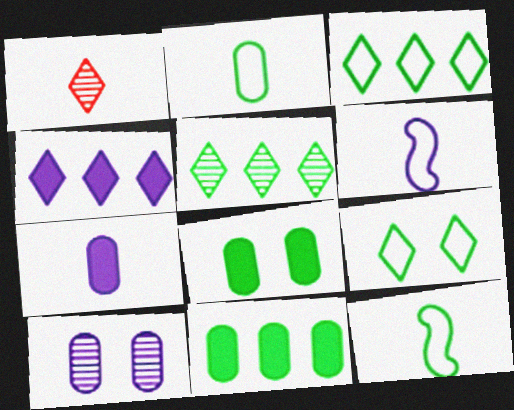[[1, 4, 9], 
[1, 7, 12], 
[4, 6, 10], 
[5, 8, 12]]